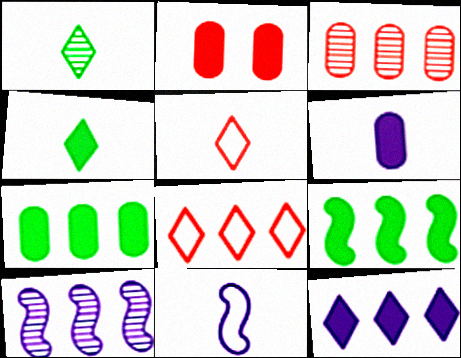[[2, 6, 7], 
[7, 8, 10]]